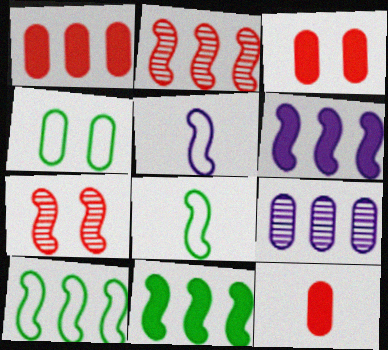[[1, 3, 12], 
[2, 6, 10], 
[4, 9, 12], 
[5, 7, 11], 
[6, 7, 8]]